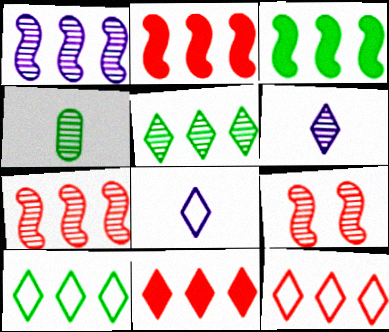[]